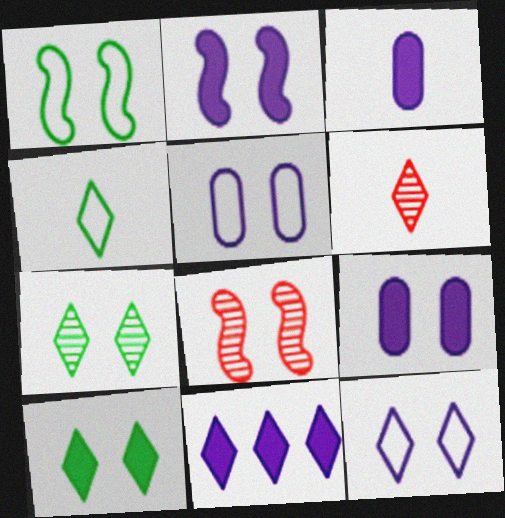[[1, 2, 8], 
[2, 3, 11], 
[5, 8, 10]]